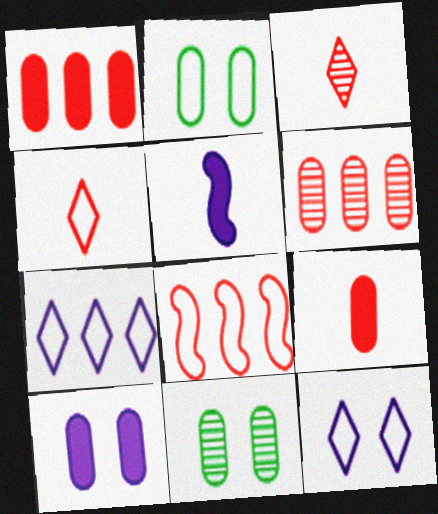[]